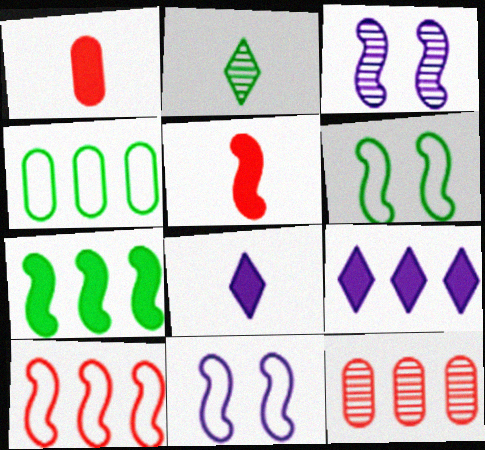[[2, 3, 12], 
[6, 8, 12]]